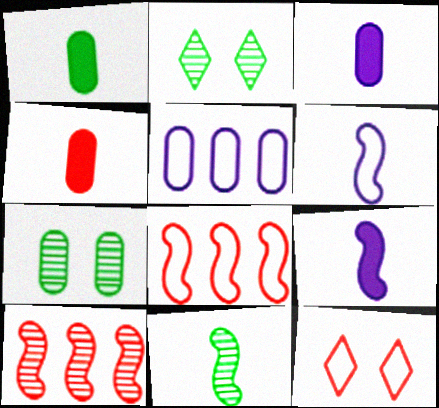[[1, 3, 4], 
[2, 3, 8], 
[4, 5, 7], 
[4, 10, 12]]